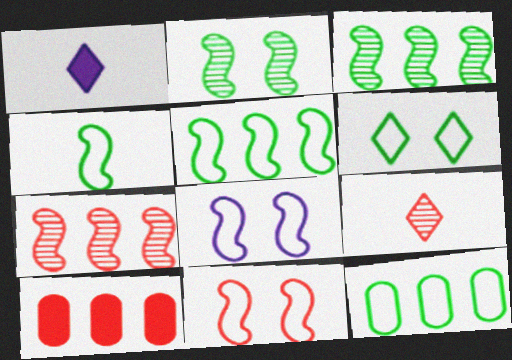[[4, 6, 12], 
[9, 10, 11]]